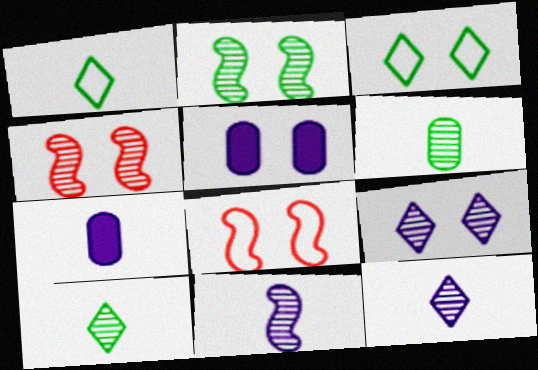[[3, 4, 5]]